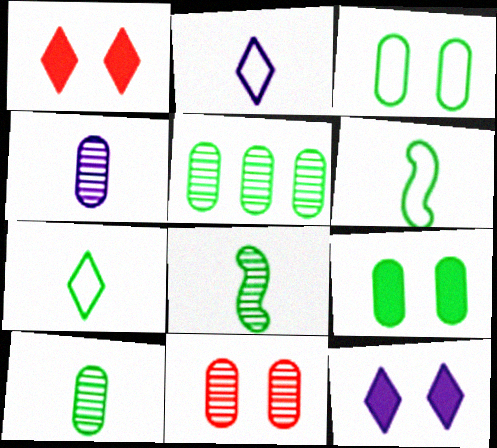[[4, 5, 11]]